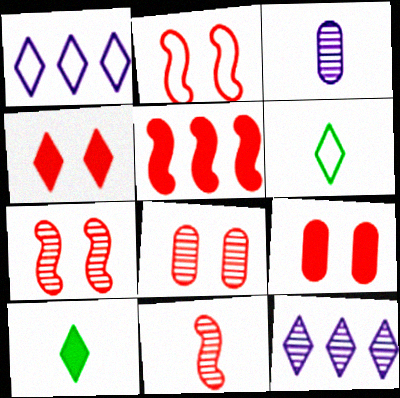[[2, 4, 8], 
[2, 5, 11], 
[4, 6, 12]]